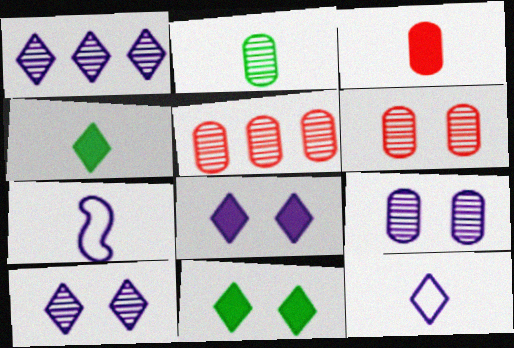[[1, 8, 12], 
[2, 5, 9], 
[5, 7, 11]]